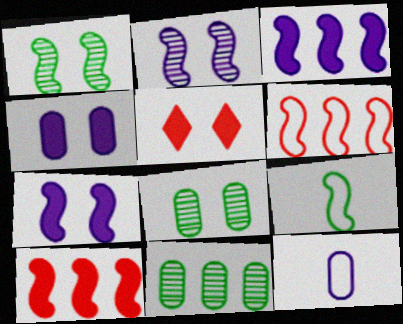[[2, 9, 10]]